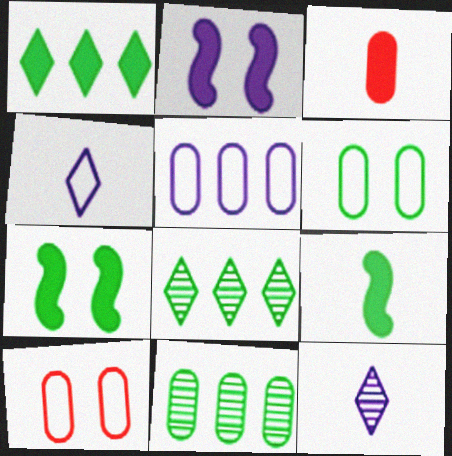[[1, 2, 3], 
[2, 5, 12], 
[6, 8, 9]]